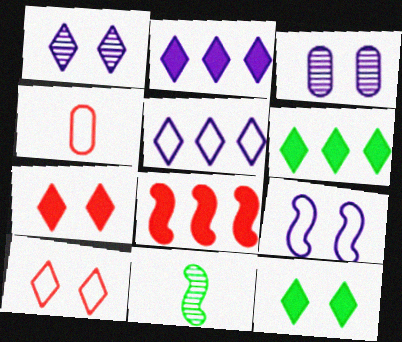[[1, 10, 12], 
[8, 9, 11]]